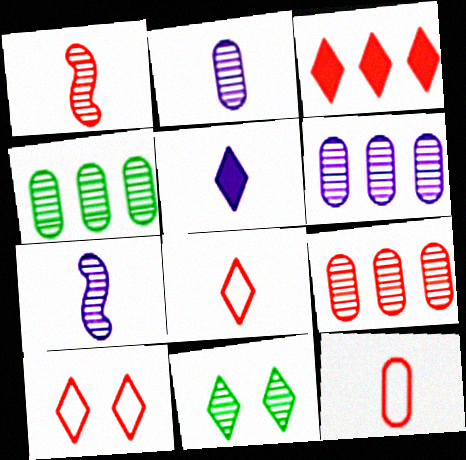[[1, 6, 11], 
[4, 6, 9], 
[7, 9, 11]]